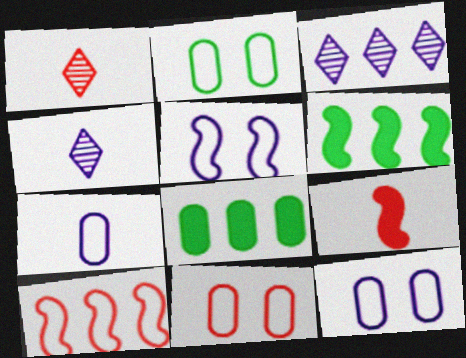[[1, 5, 8], 
[1, 6, 12], 
[2, 3, 9], 
[2, 11, 12], 
[3, 8, 10], 
[4, 6, 11]]